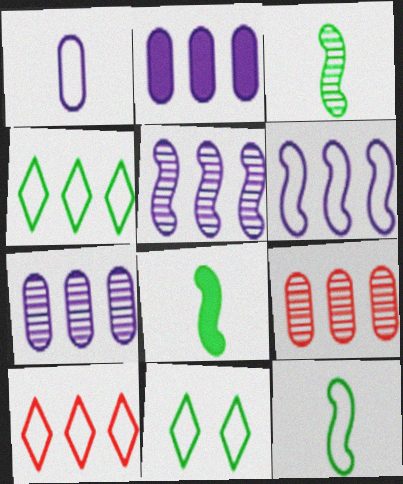[[3, 8, 12]]